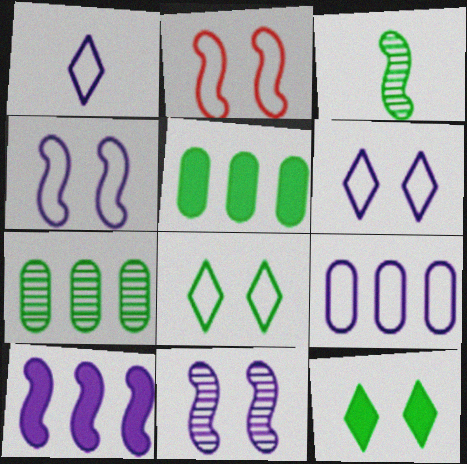[[1, 4, 9], 
[2, 3, 10], 
[3, 5, 8]]